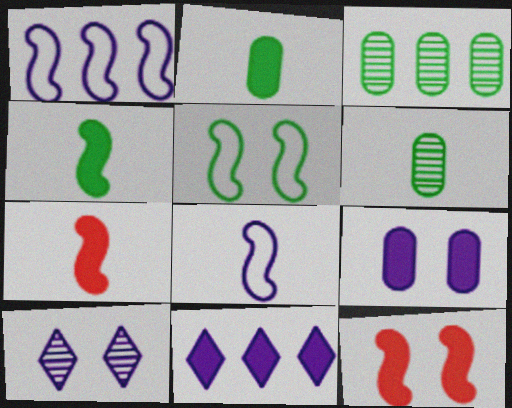[[2, 11, 12]]